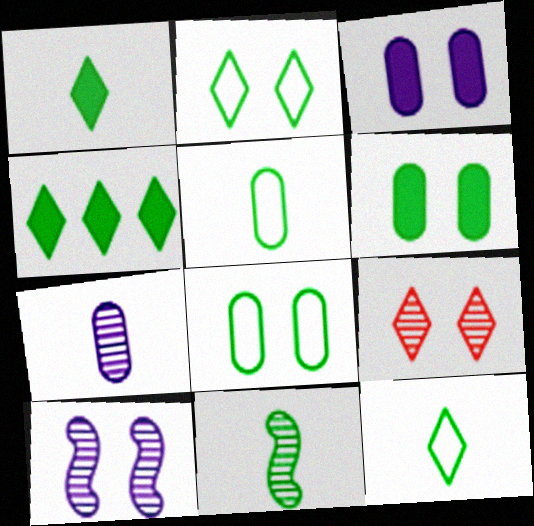[[1, 5, 11], 
[4, 8, 11]]